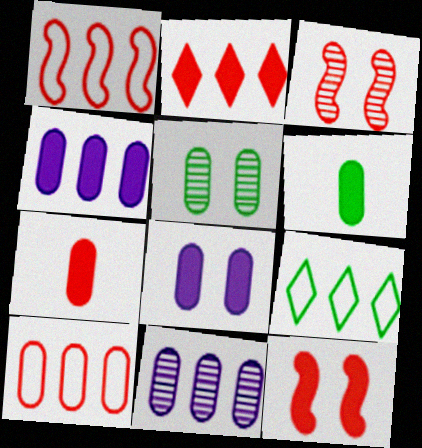[[2, 7, 12]]